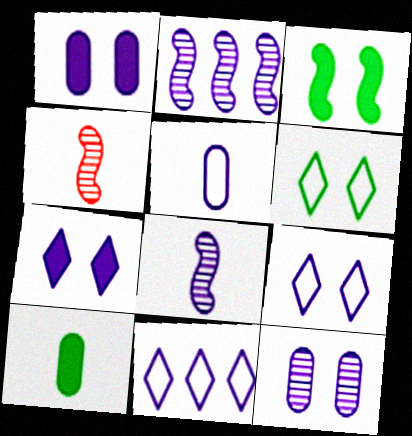[[1, 8, 11], 
[2, 5, 7]]